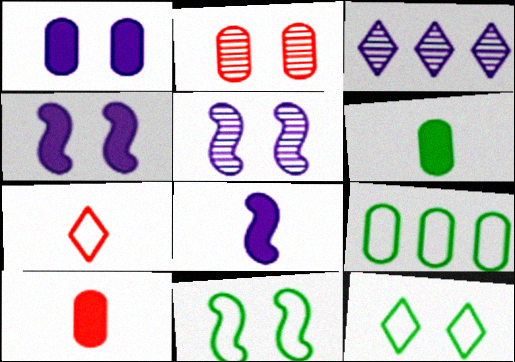[[2, 4, 12], 
[3, 10, 11]]